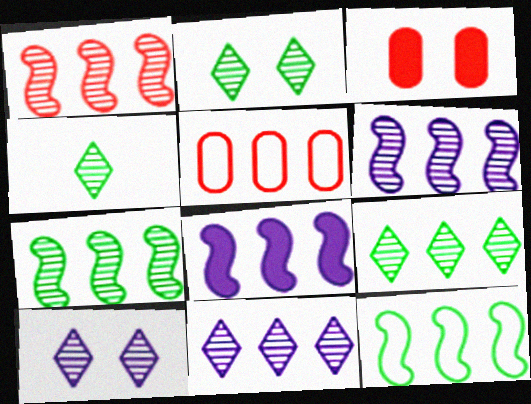[[1, 6, 7], 
[1, 8, 12], 
[2, 4, 9], 
[5, 8, 9]]